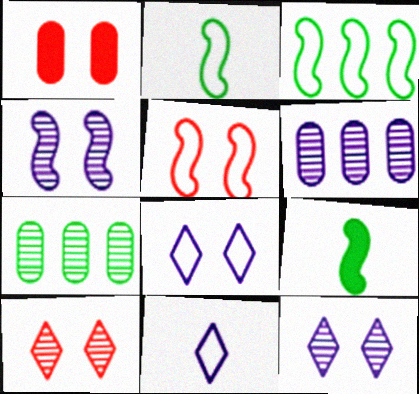[[1, 5, 10]]